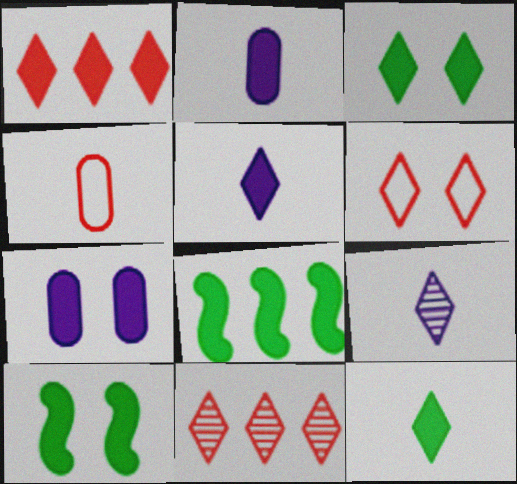[[1, 2, 10], 
[1, 3, 5]]